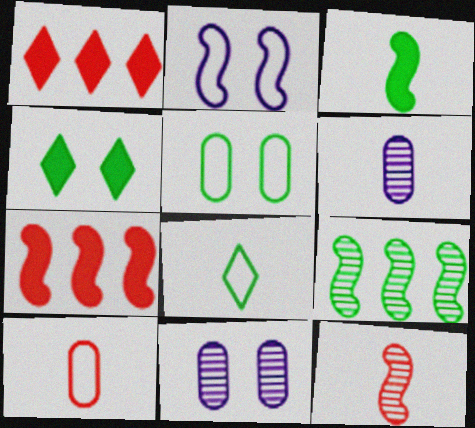[[7, 8, 11]]